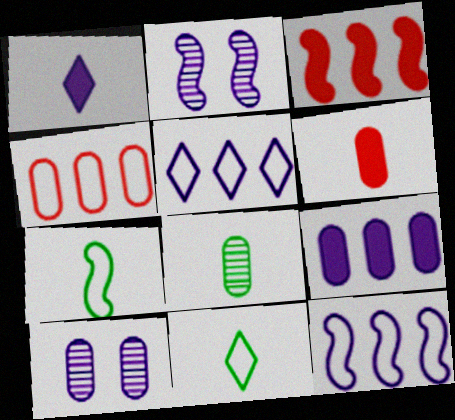[[1, 10, 12], 
[2, 3, 7], 
[3, 10, 11]]